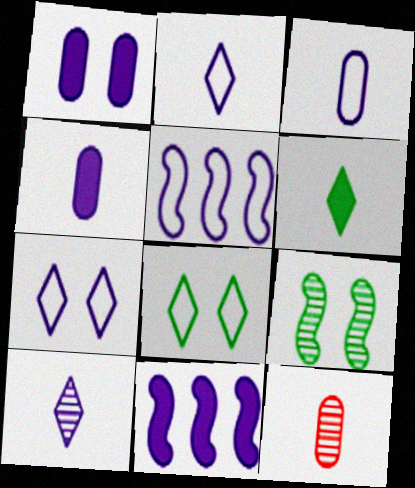[[1, 5, 10], 
[3, 5, 7], 
[8, 11, 12]]